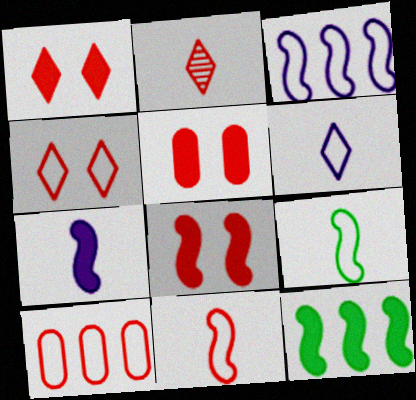[[1, 5, 8], 
[2, 8, 10], 
[4, 10, 11], 
[7, 8, 12]]